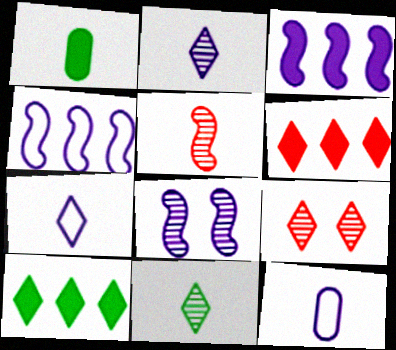[[1, 4, 9], 
[1, 5, 7], 
[7, 9, 10]]